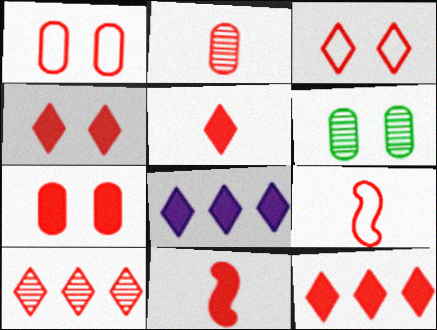[[1, 10, 11], 
[2, 5, 9], 
[3, 5, 10], 
[4, 5, 12], 
[6, 8, 9], 
[7, 9, 10], 
[7, 11, 12]]